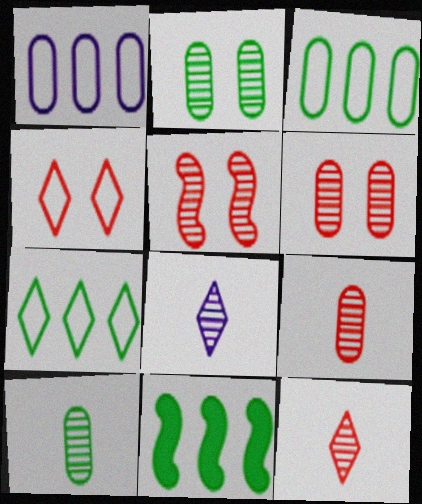[]